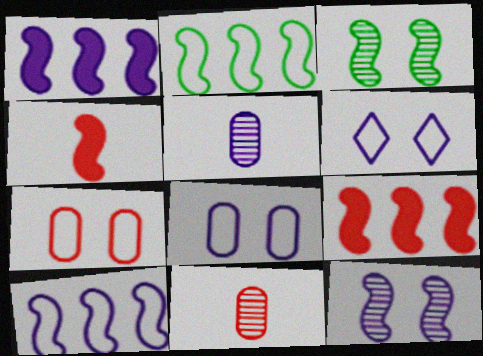[[1, 5, 6], 
[2, 4, 12], 
[3, 4, 10]]